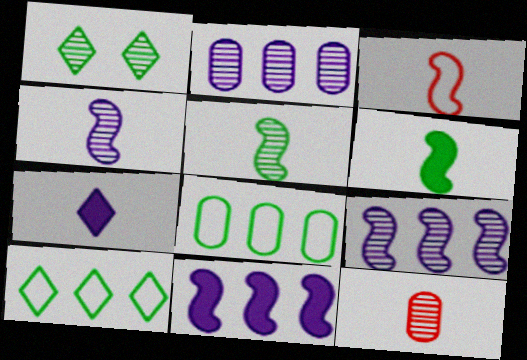[[1, 6, 8], 
[1, 9, 12], 
[3, 4, 6]]